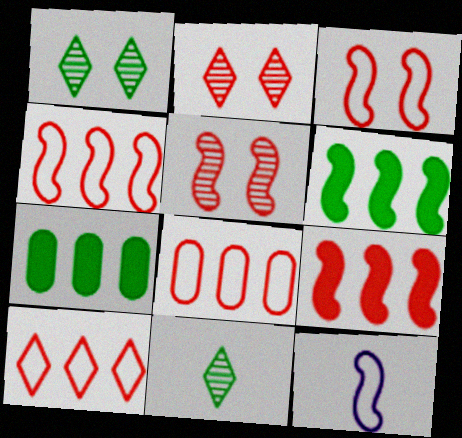[[2, 7, 12], 
[4, 8, 10], 
[5, 6, 12]]